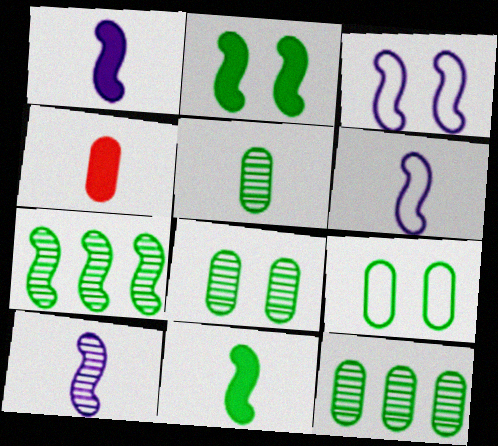[[1, 6, 10], 
[5, 8, 12]]